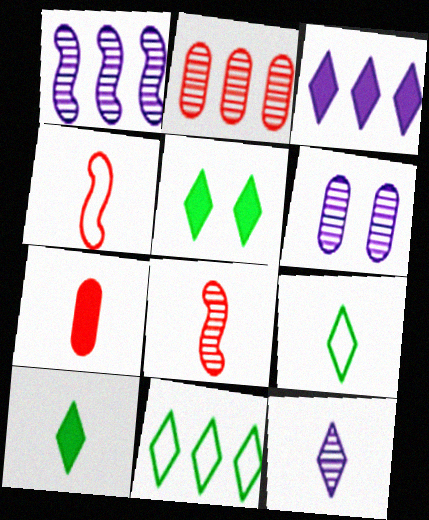[[1, 6, 12]]